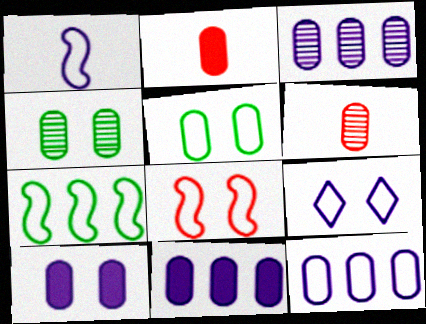[[1, 7, 8], 
[1, 9, 12], 
[2, 3, 5], 
[2, 4, 12], 
[3, 4, 6], 
[3, 11, 12], 
[5, 6, 11], 
[5, 8, 9]]